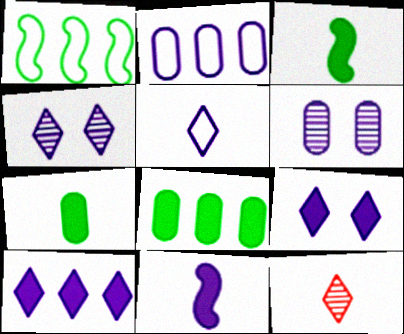[[2, 4, 11], 
[4, 5, 10]]